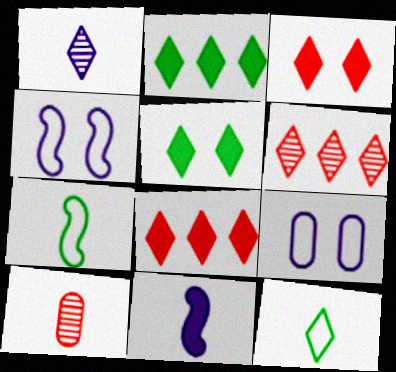[[2, 4, 10], 
[10, 11, 12]]